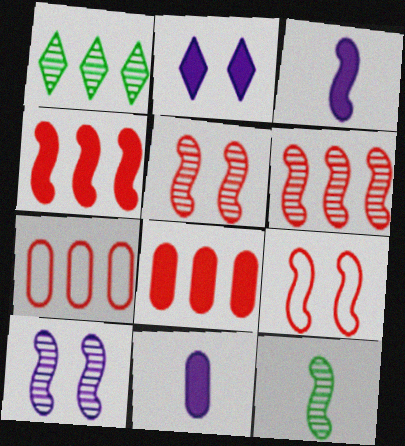[[1, 9, 11], 
[2, 7, 12], 
[6, 10, 12]]